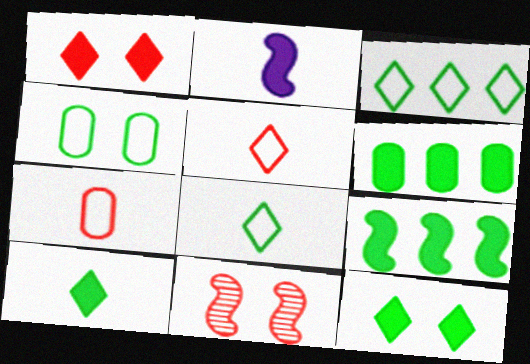[[1, 2, 6]]